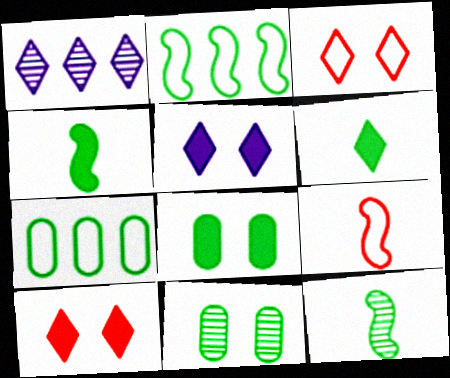[[1, 3, 6], 
[1, 8, 9], 
[2, 6, 11]]